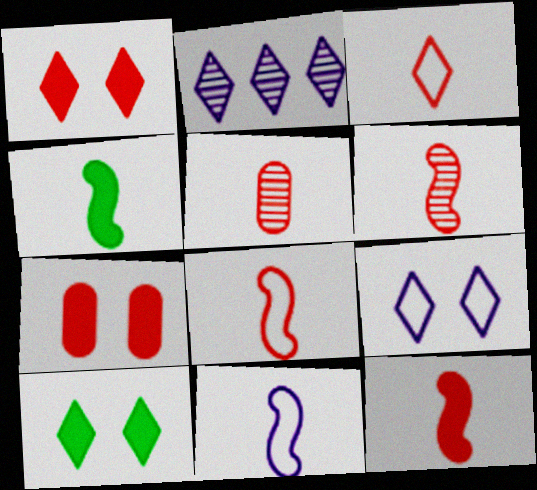[[2, 3, 10], 
[3, 5, 12], 
[4, 6, 11], 
[6, 8, 12]]